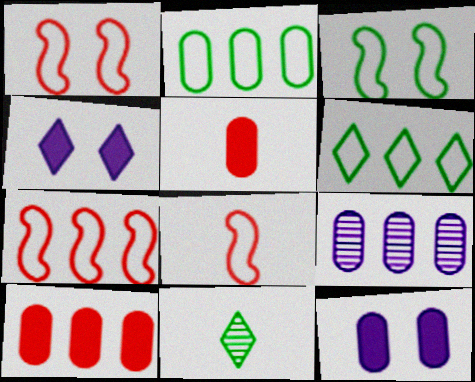[[1, 7, 8], 
[2, 9, 10], 
[7, 11, 12]]